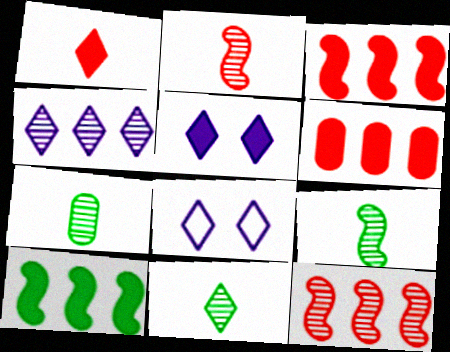[[3, 7, 8], 
[6, 8, 9], 
[7, 9, 11]]